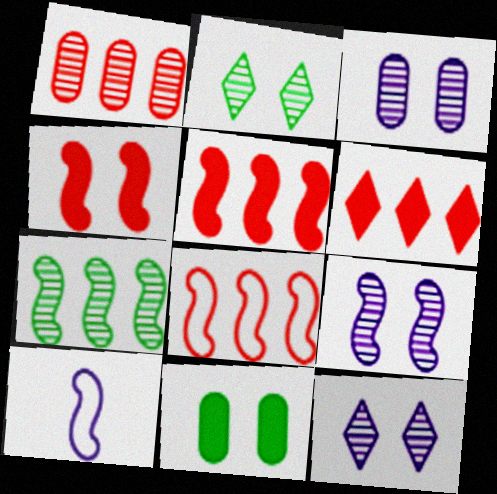[[1, 6, 8], 
[3, 9, 12], 
[4, 7, 10]]